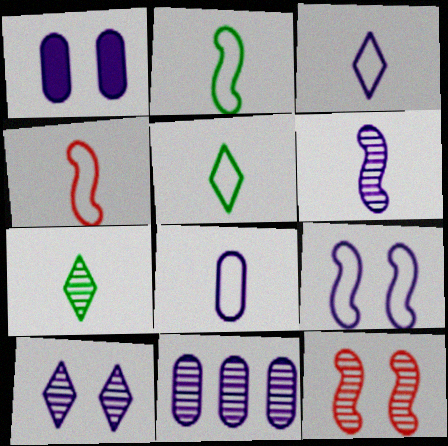[[1, 8, 11], 
[1, 9, 10], 
[4, 5, 8], 
[6, 10, 11], 
[7, 11, 12]]